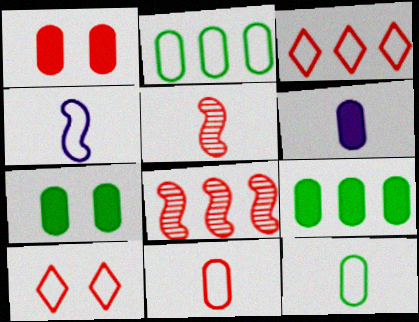[[1, 3, 5], 
[1, 6, 9], 
[2, 4, 10]]